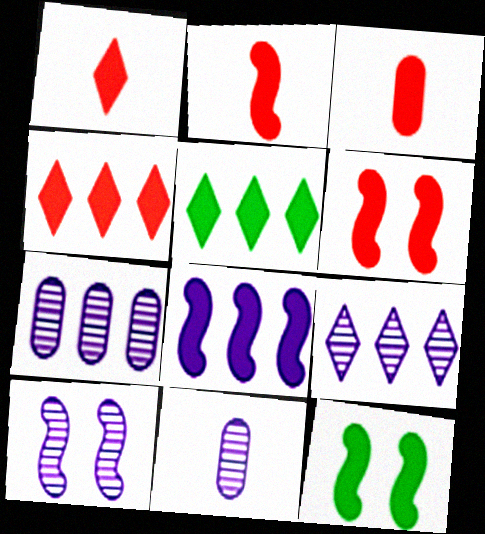[[1, 2, 3], 
[2, 8, 12], 
[3, 4, 6], 
[9, 10, 11]]